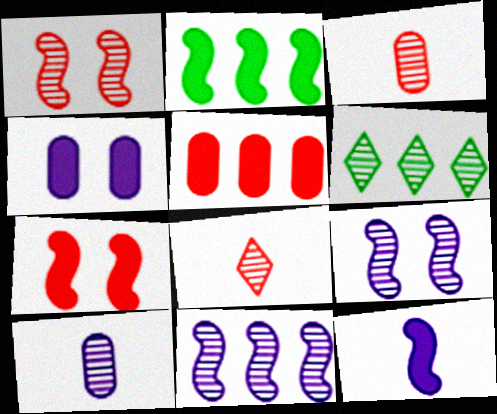[[1, 6, 10], 
[2, 7, 12], 
[3, 6, 9]]